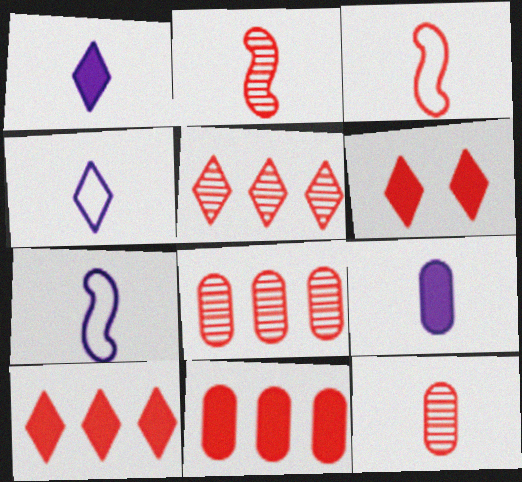[[3, 6, 8]]